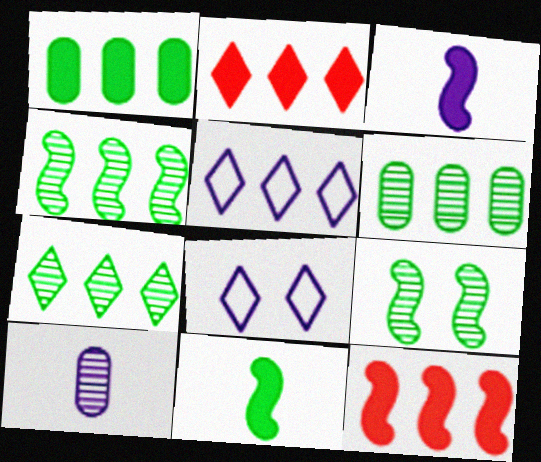[[2, 5, 7], 
[4, 6, 7], 
[5, 6, 12]]